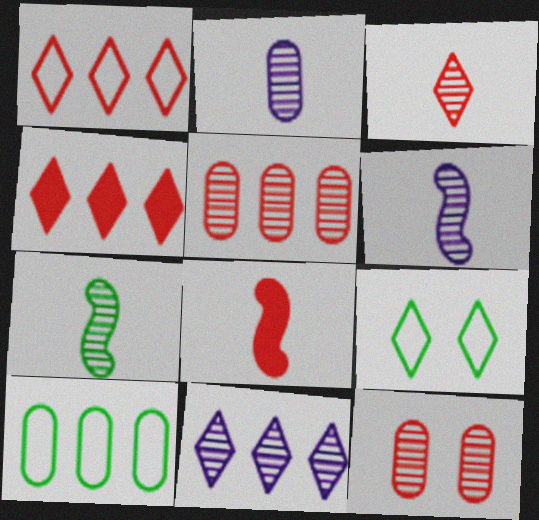[[1, 8, 12], 
[2, 3, 7], 
[7, 11, 12]]